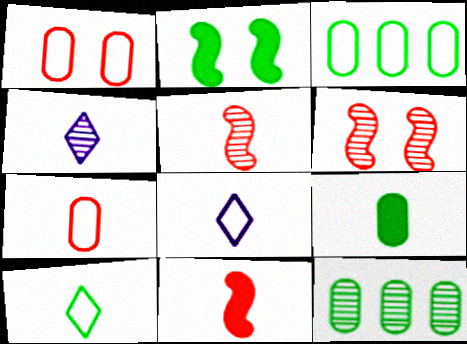[[2, 10, 12], 
[4, 6, 12], 
[5, 8, 9]]